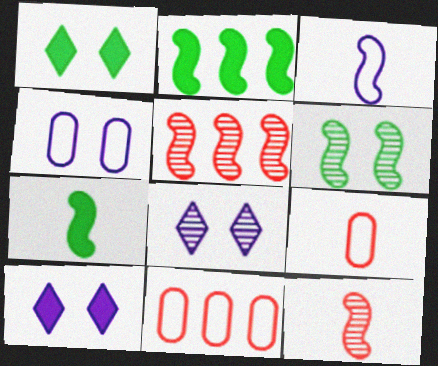[[2, 8, 9], 
[3, 7, 12], 
[7, 8, 11]]